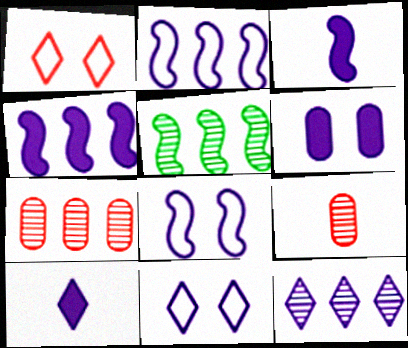[[4, 6, 10], 
[5, 7, 12], 
[10, 11, 12]]